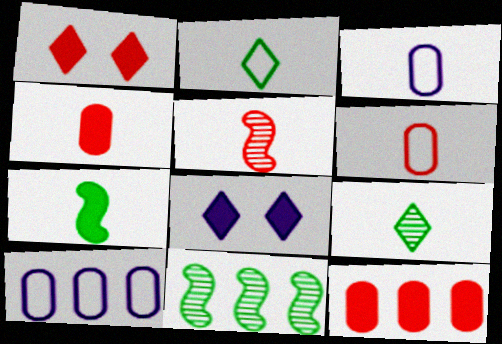[[1, 3, 11], 
[6, 8, 11], 
[7, 8, 12]]